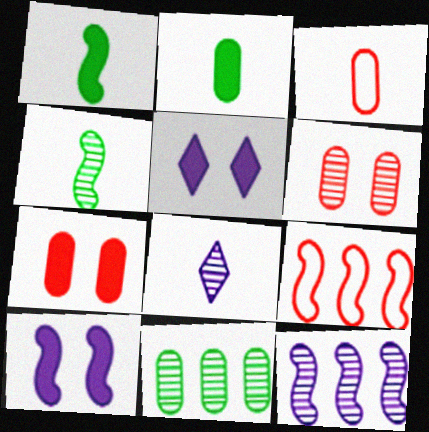[[1, 3, 8], 
[4, 9, 10]]